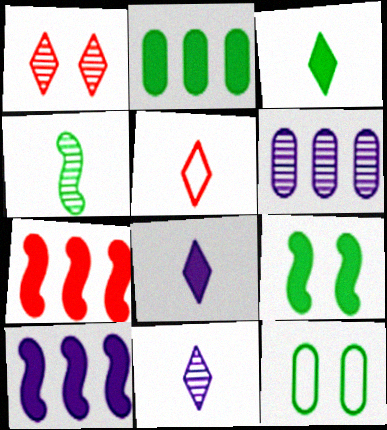[[1, 4, 6], 
[2, 3, 9], 
[3, 5, 11], 
[5, 6, 9], 
[7, 11, 12]]